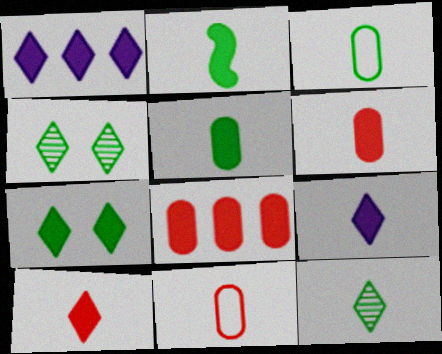[[1, 7, 10], 
[2, 3, 12], 
[2, 6, 9]]